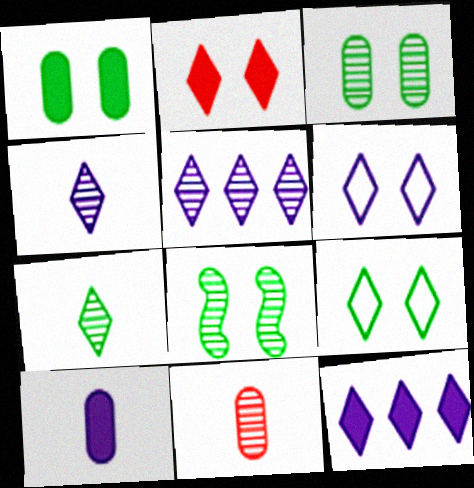[[1, 8, 9], 
[4, 6, 12], 
[5, 8, 11]]